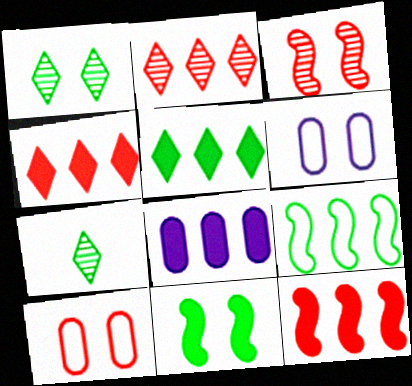[[2, 8, 9], 
[5, 8, 12], 
[6, 7, 12]]